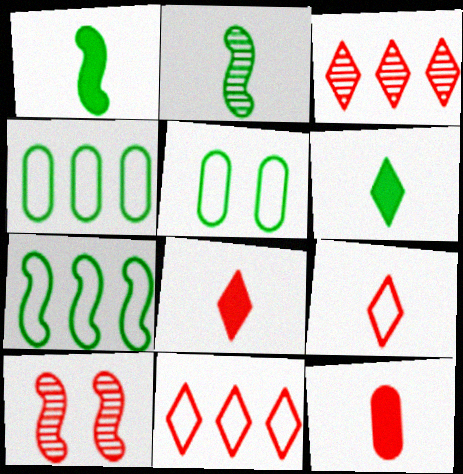[[10, 11, 12]]